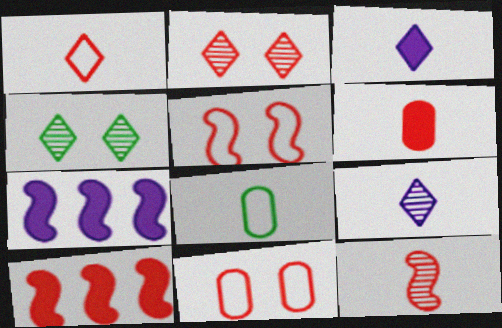[[1, 6, 12], 
[2, 7, 8], 
[3, 8, 12], 
[5, 10, 12]]